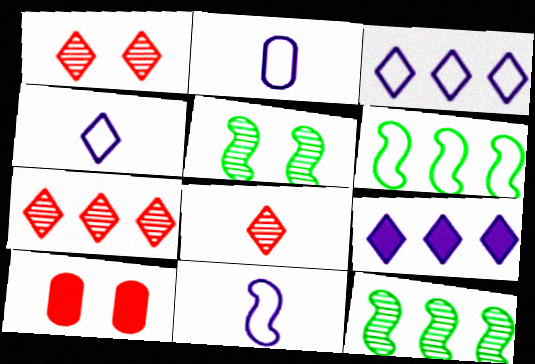[[1, 7, 8], 
[2, 4, 11], 
[4, 10, 12]]